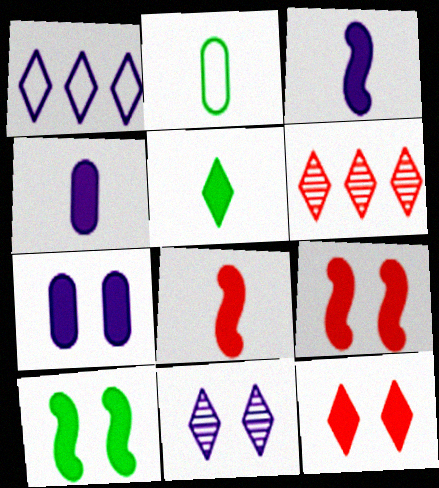[[4, 5, 8], 
[7, 10, 12]]